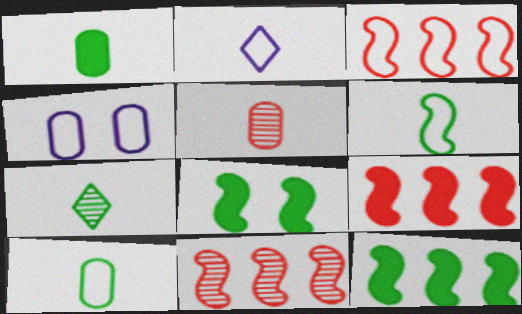[[1, 6, 7], 
[3, 9, 11], 
[4, 7, 9]]